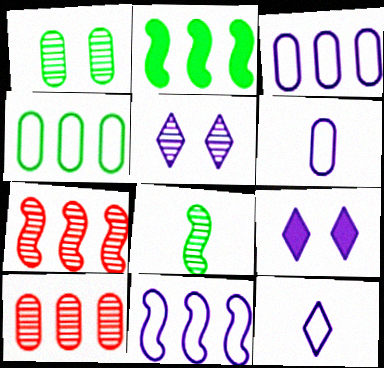[[2, 7, 11], 
[5, 8, 10]]